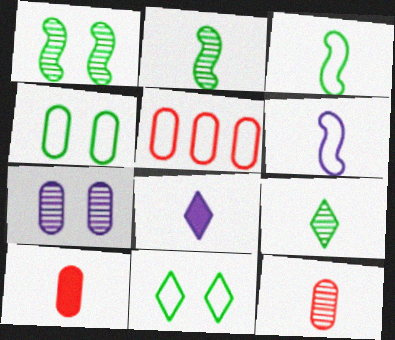[[1, 5, 8], 
[3, 8, 12], 
[5, 6, 11], 
[6, 9, 10]]